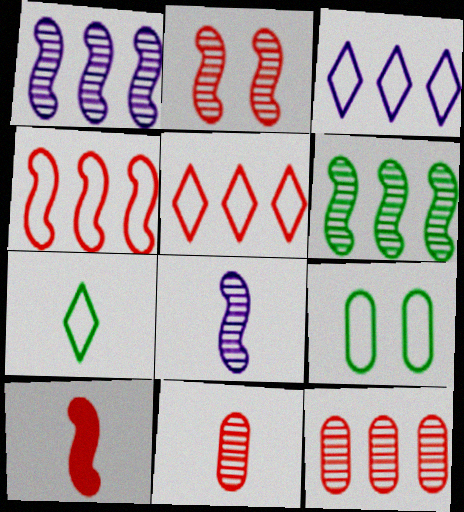[[2, 4, 10], 
[2, 6, 8]]